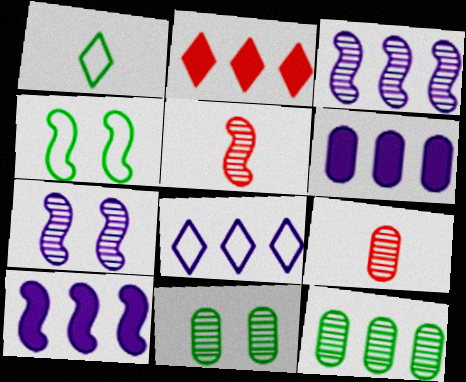[[3, 6, 8], 
[4, 5, 10]]